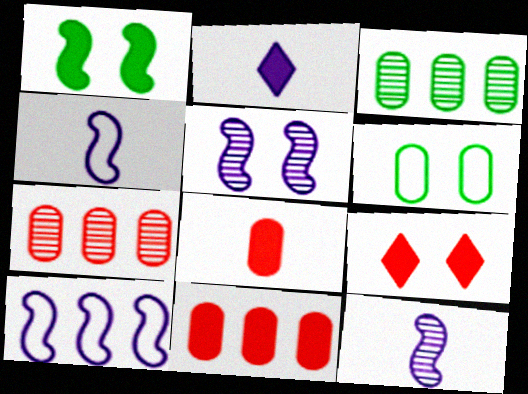[[1, 2, 11], 
[3, 4, 9], 
[5, 6, 9]]